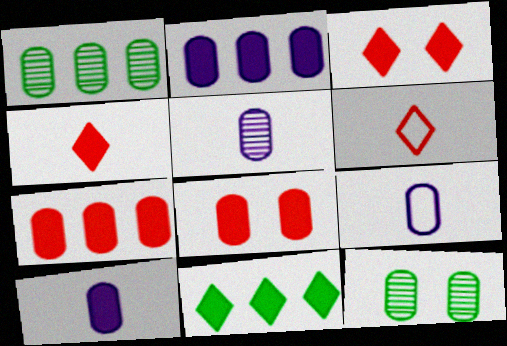[[1, 8, 9], 
[5, 9, 10], 
[7, 9, 12]]